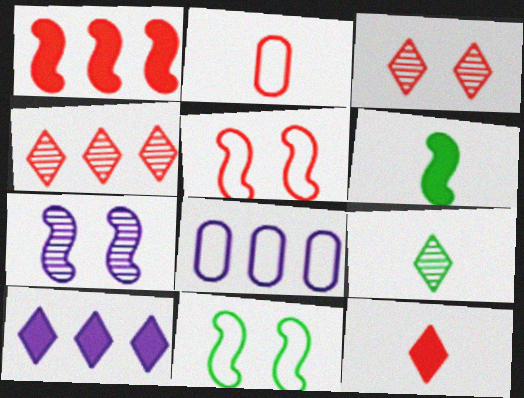[[1, 2, 3], 
[3, 6, 8]]